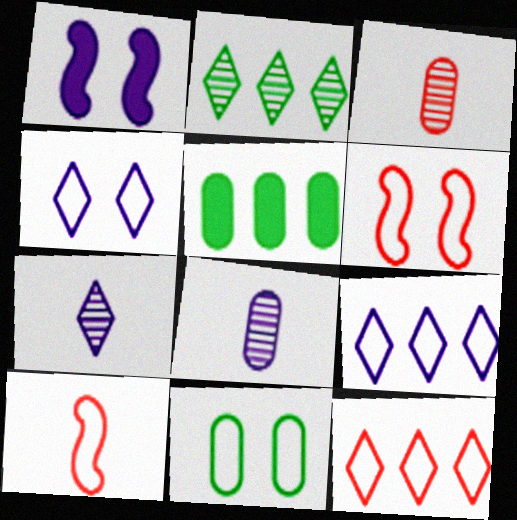[[1, 8, 9], 
[4, 6, 11], 
[5, 6, 7], 
[9, 10, 11]]